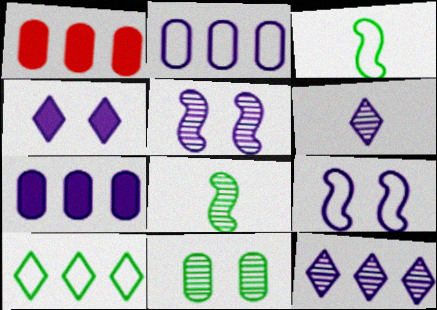[[6, 7, 9]]